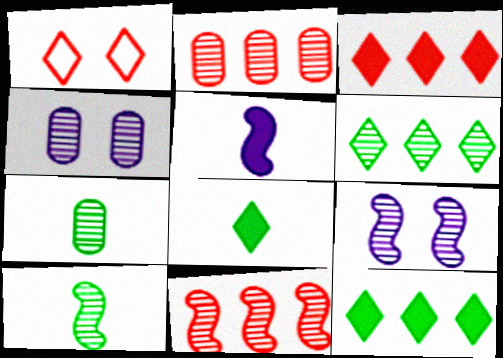[[2, 4, 7], 
[9, 10, 11]]